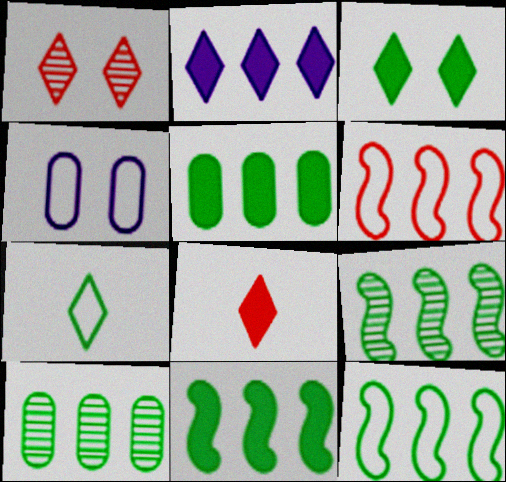[[1, 2, 7], 
[2, 3, 8], 
[2, 6, 10], 
[4, 6, 7], 
[4, 8, 9], 
[9, 11, 12]]